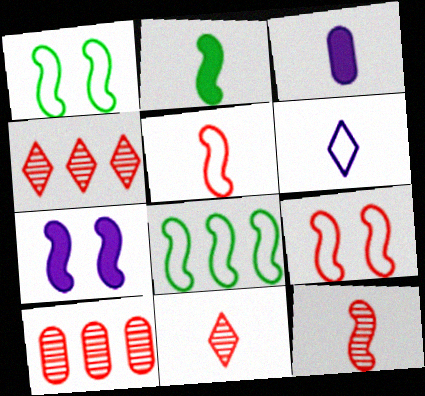[[1, 3, 4], 
[7, 8, 12]]